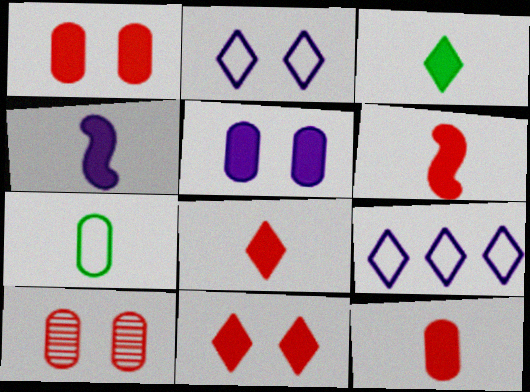[[3, 4, 12], 
[6, 8, 12]]